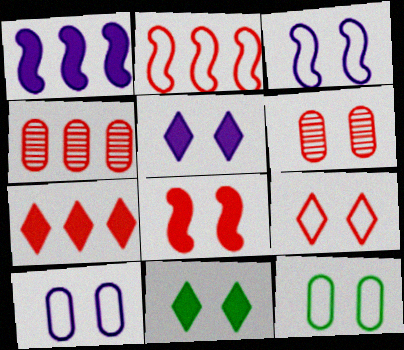[[2, 4, 7], 
[3, 6, 11], 
[3, 9, 12], 
[6, 8, 9]]